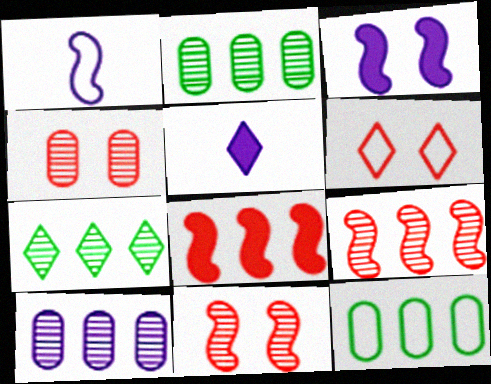[[1, 6, 12], 
[5, 6, 7], 
[5, 11, 12], 
[7, 9, 10]]